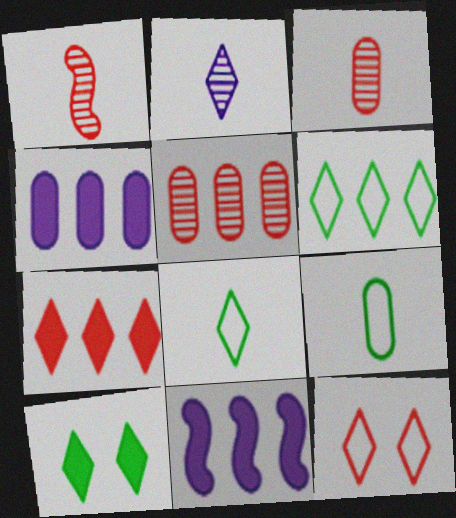[[5, 6, 11]]